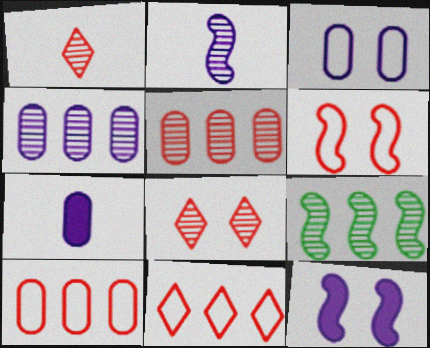[[3, 4, 7]]